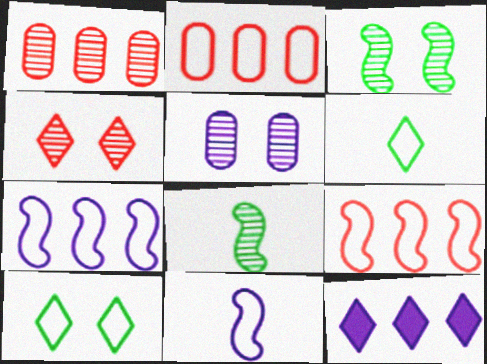[[2, 10, 11], 
[3, 4, 5], 
[4, 6, 12], 
[5, 11, 12]]